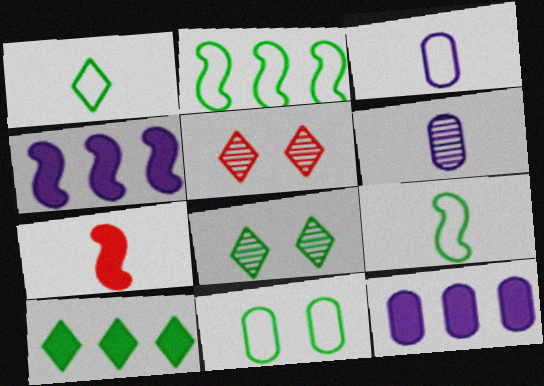[[1, 2, 11], 
[1, 6, 7], 
[1, 8, 10], 
[5, 9, 12]]